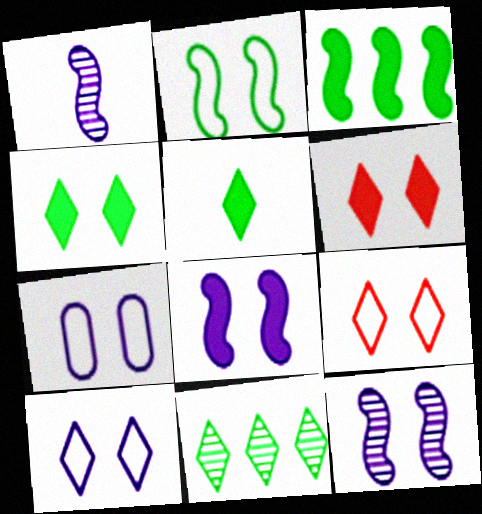[[2, 7, 9]]